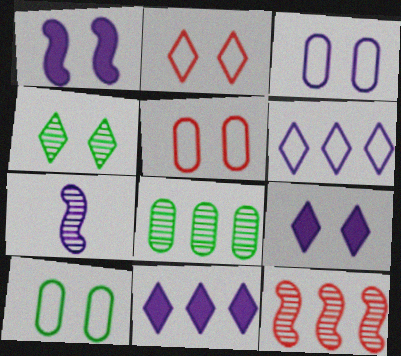[[1, 4, 5], 
[2, 4, 9], 
[3, 5, 10], 
[3, 7, 11]]